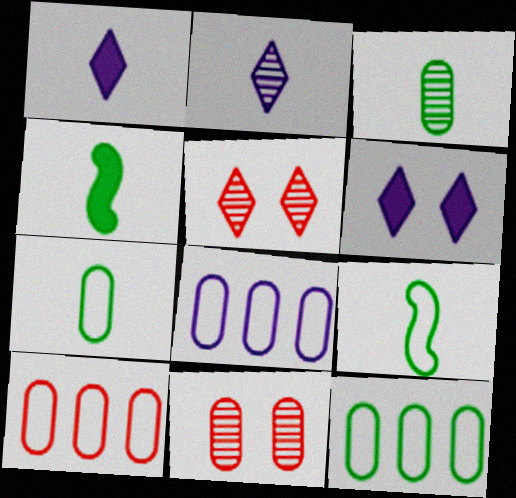[[4, 5, 8], 
[8, 10, 12]]